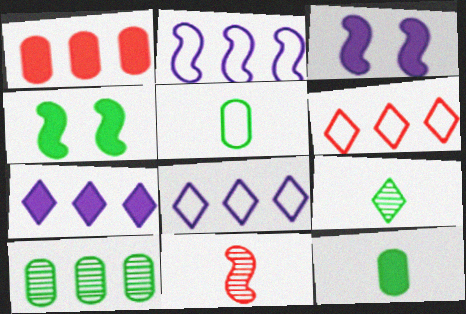[[2, 4, 11]]